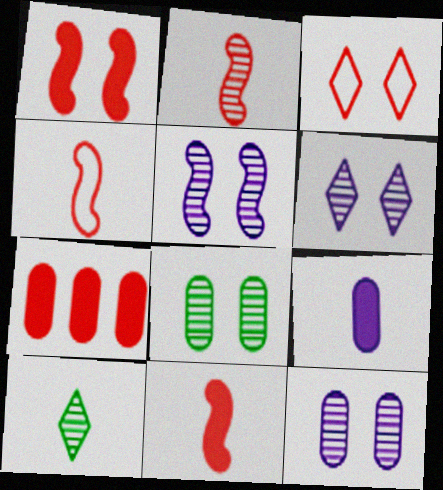[[2, 3, 7], 
[2, 4, 11], 
[4, 9, 10], 
[5, 6, 12]]